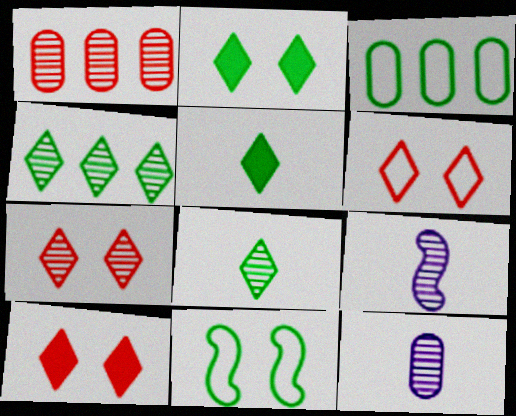[[3, 9, 10], 
[6, 7, 10]]